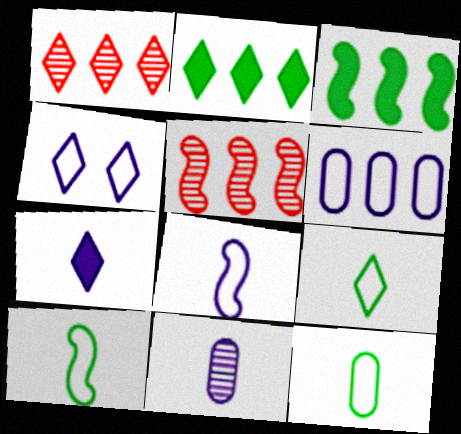[[1, 3, 6], 
[2, 5, 6], 
[4, 6, 8], 
[7, 8, 11], 
[9, 10, 12]]